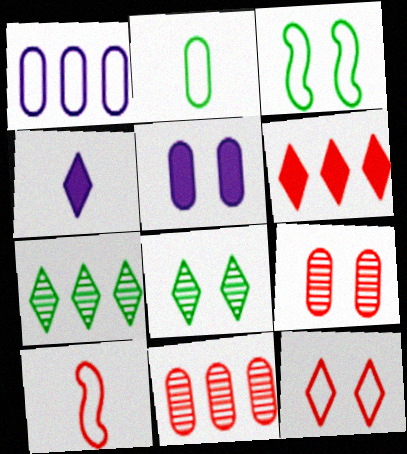[[2, 5, 11], 
[3, 4, 11], 
[4, 7, 12], 
[5, 7, 10], 
[6, 9, 10]]